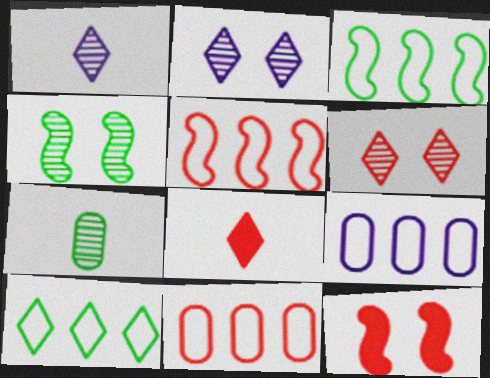[[2, 8, 10], 
[4, 8, 9], 
[5, 9, 10]]